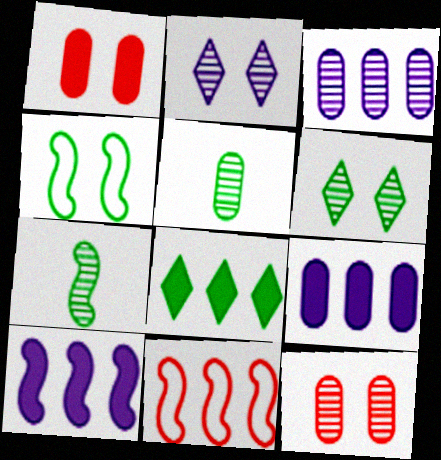[[1, 2, 4], 
[3, 5, 12], 
[3, 8, 11], 
[4, 5, 8]]